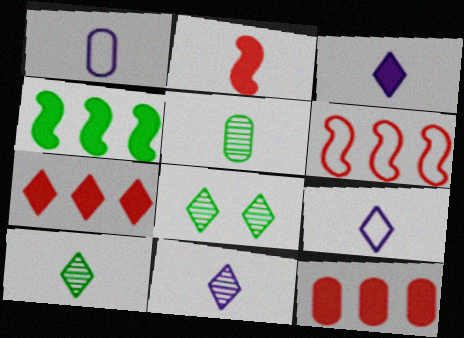[[1, 2, 10], 
[2, 5, 9], 
[3, 9, 11], 
[7, 8, 9]]